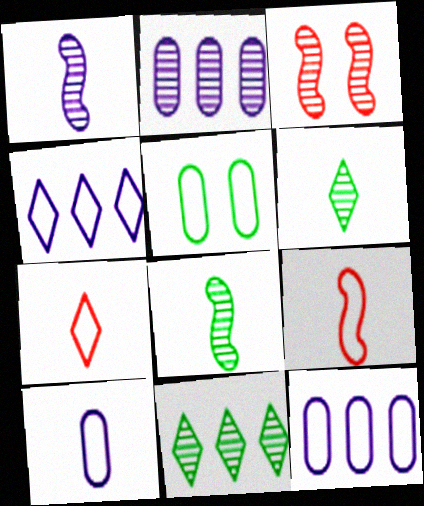[[2, 3, 6], 
[4, 5, 9]]